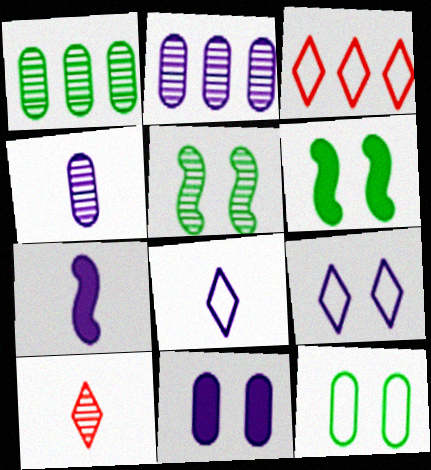[[2, 5, 10], 
[2, 7, 9], 
[3, 4, 6], 
[4, 7, 8]]